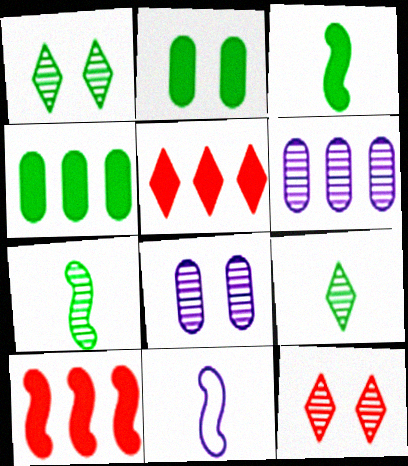[[4, 11, 12], 
[6, 7, 12]]